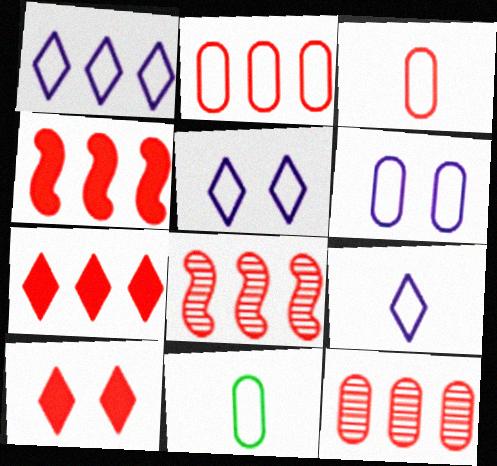[[1, 5, 9], 
[2, 6, 11], 
[2, 7, 8], 
[3, 8, 10]]